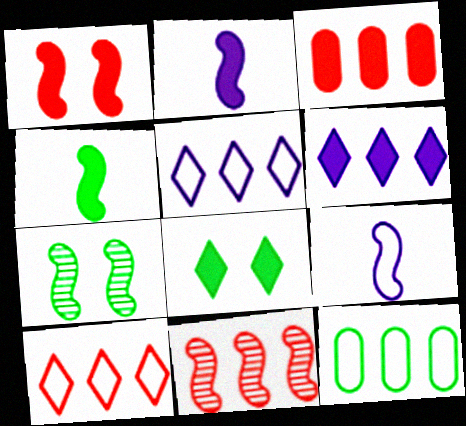[[2, 3, 8], 
[3, 10, 11], 
[6, 11, 12]]